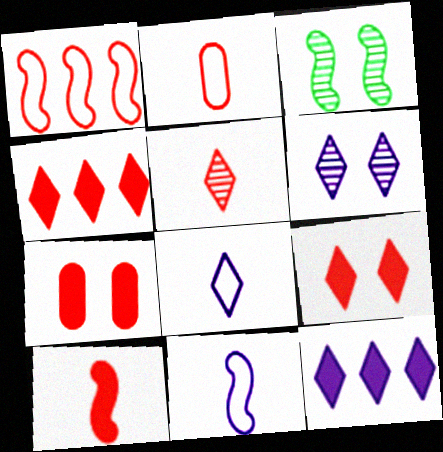[[1, 5, 7], 
[2, 3, 12], 
[2, 5, 10], 
[4, 7, 10], 
[6, 8, 12]]